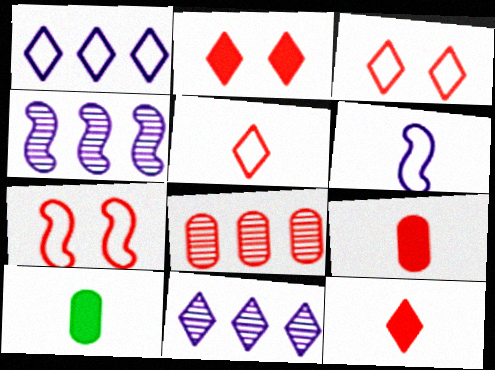[[3, 4, 10], 
[7, 8, 12], 
[7, 10, 11]]